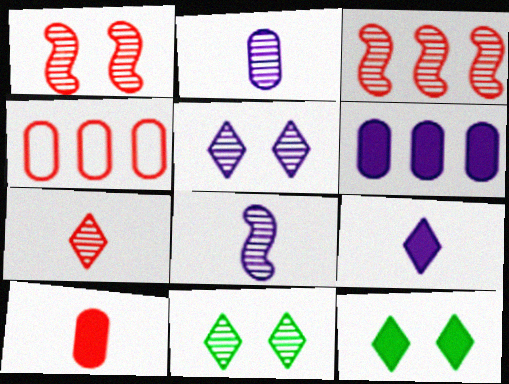[[2, 3, 11], 
[4, 8, 12]]